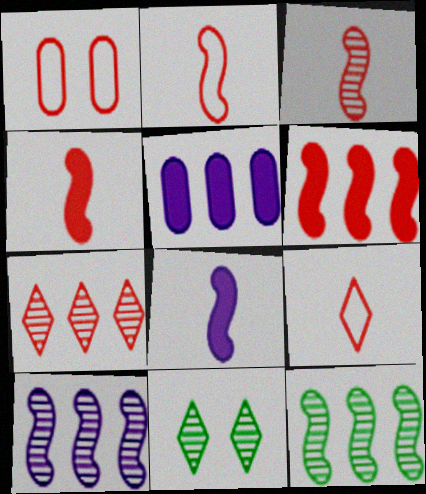[[1, 4, 7], 
[2, 3, 4], 
[2, 5, 11]]